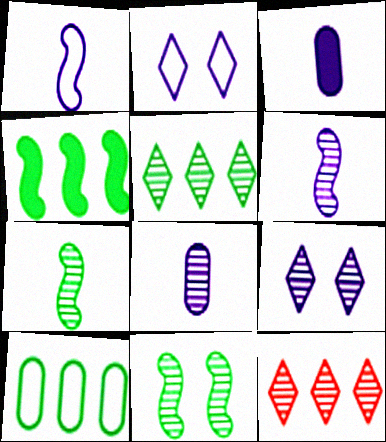[[4, 5, 10], 
[8, 11, 12]]